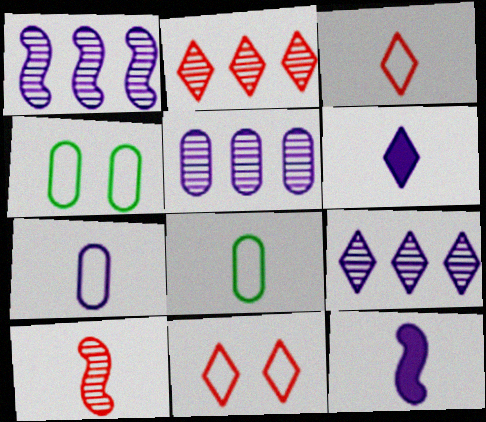[[1, 5, 9], 
[2, 4, 12], 
[6, 8, 10]]